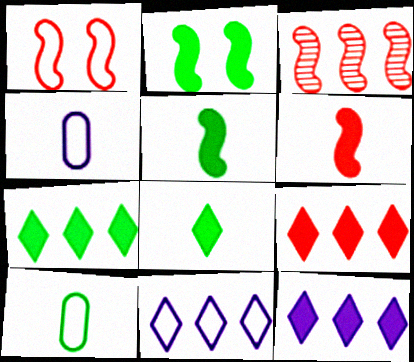[[1, 3, 6], 
[1, 10, 11], 
[7, 9, 12]]